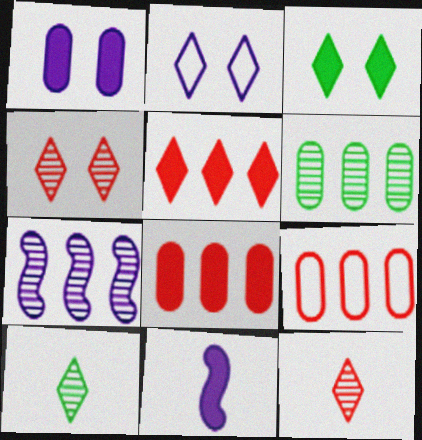[[2, 3, 4], 
[2, 5, 10], 
[3, 8, 11]]